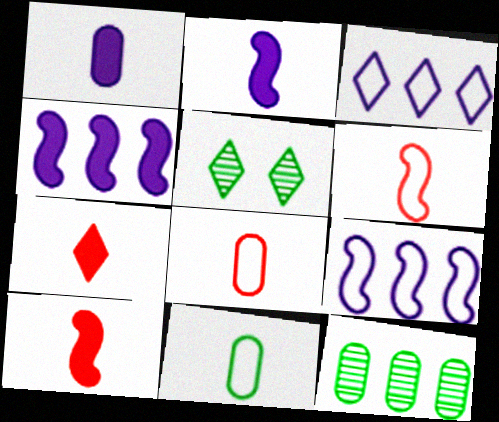[[3, 5, 7], 
[4, 5, 8]]